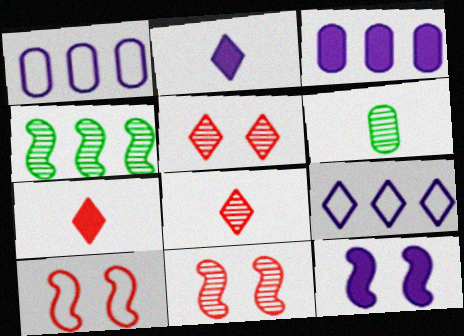[[2, 3, 12]]